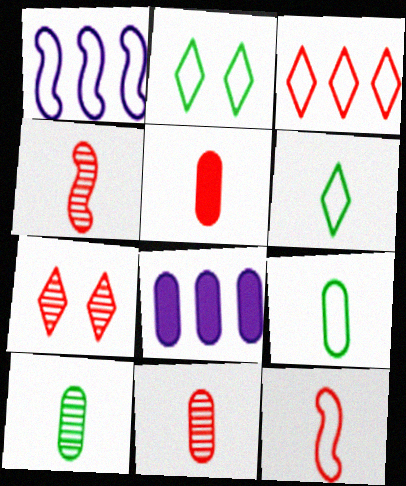[[2, 4, 8]]